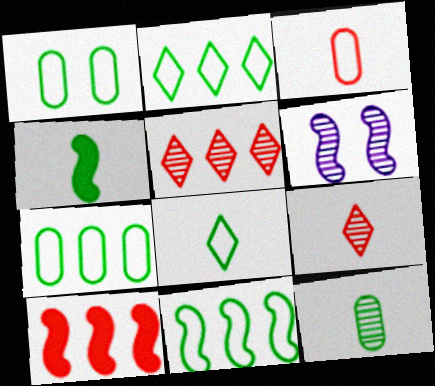[[1, 8, 11], 
[2, 7, 11], 
[4, 8, 12], 
[5, 6, 12]]